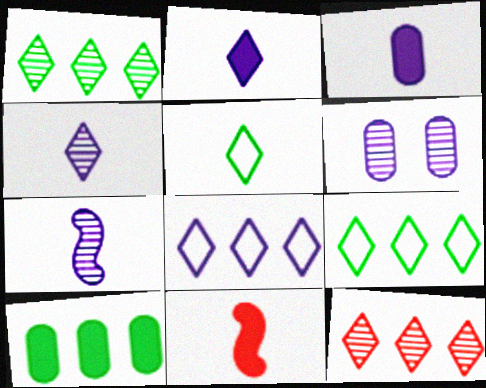[[6, 9, 11]]